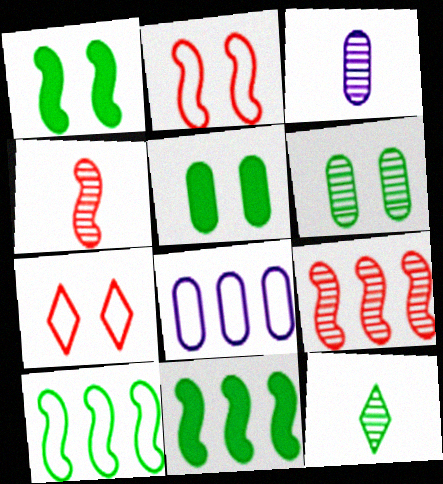[[3, 4, 12], 
[3, 7, 11], 
[5, 10, 12]]